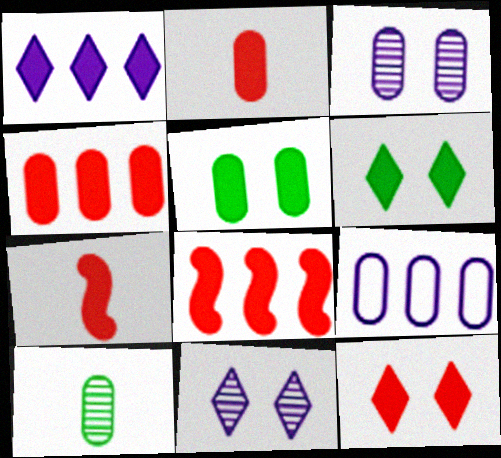[[1, 5, 7], 
[2, 8, 12], 
[4, 7, 12]]